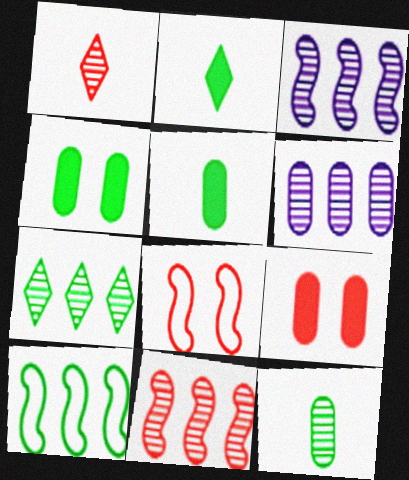[[2, 6, 8], 
[6, 7, 11]]